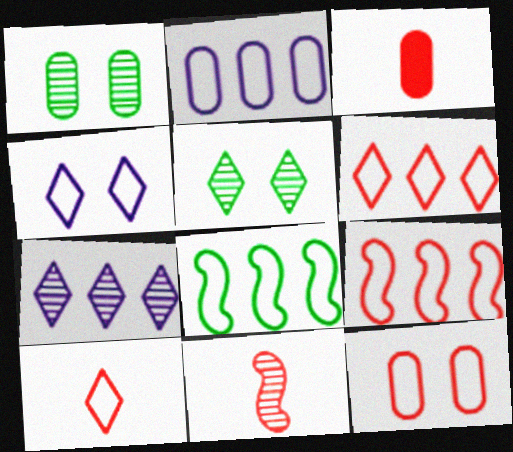[[1, 2, 3], 
[1, 7, 11], 
[2, 6, 8], 
[3, 10, 11], 
[9, 10, 12]]